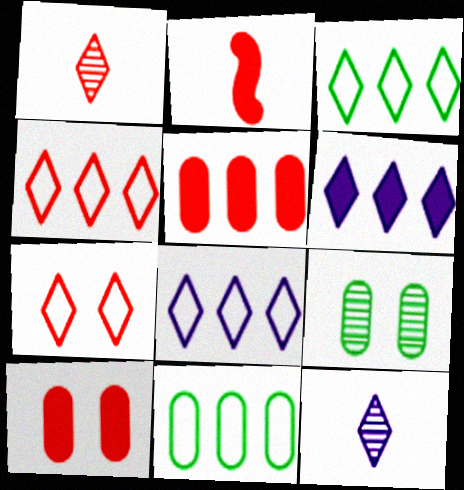[[2, 8, 9], 
[3, 4, 8]]